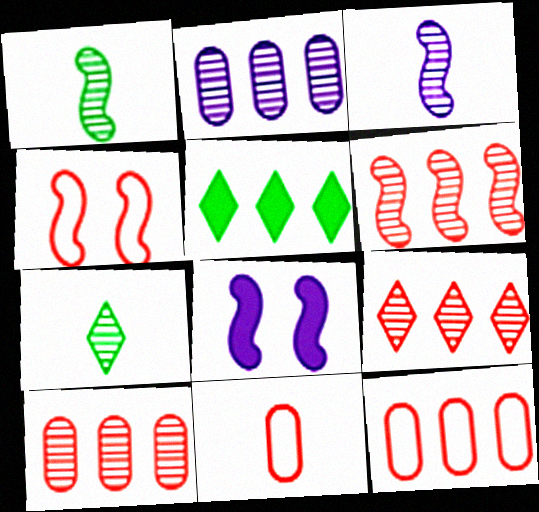[[6, 9, 10], 
[7, 8, 12]]